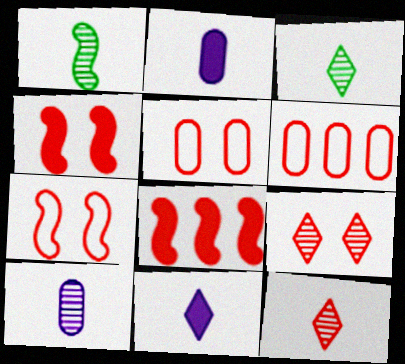[[1, 10, 12], 
[4, 5, 9], 
[4, 6, 12], 
[5, 8, 12]]